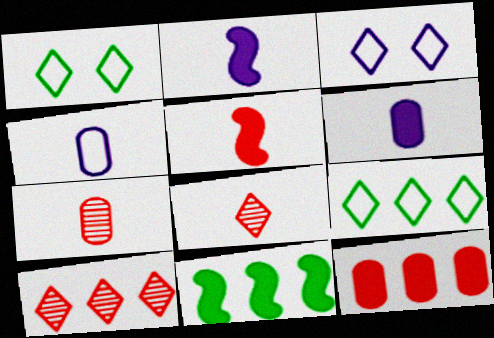[[3, 7, 11]]